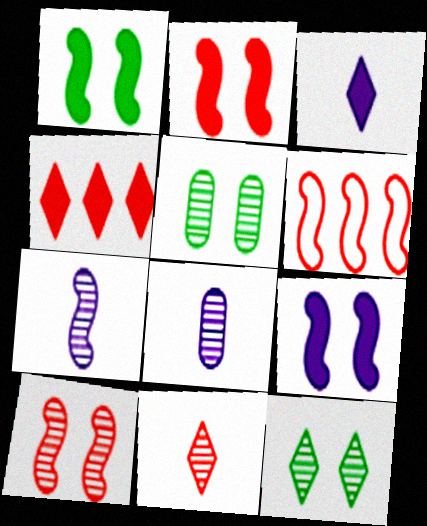[[1, 2, 9], 
[1, 6, 7], 
[3, 5, 6]]